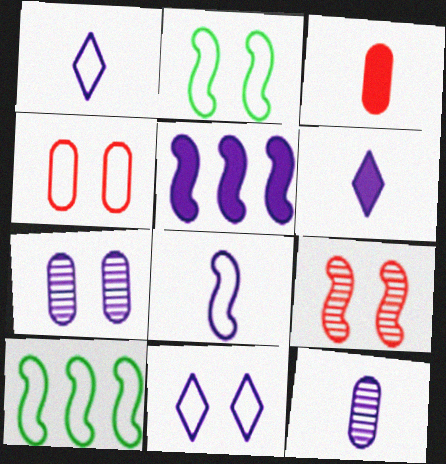[[1, 4, 10], 
[1, 5, 7], 
[2, 4, 11], 
[5, 11, 12], 
[6, 8, 12]]